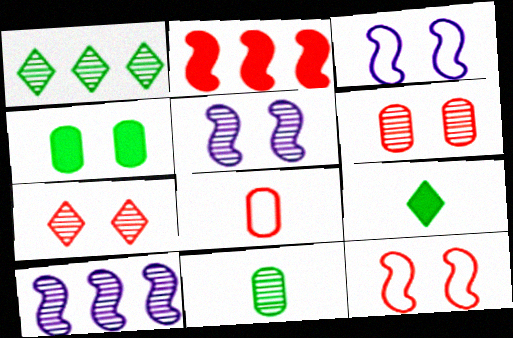[[2, 7, 8], 
[3, 4, 7], 
[7, 10, 11]]